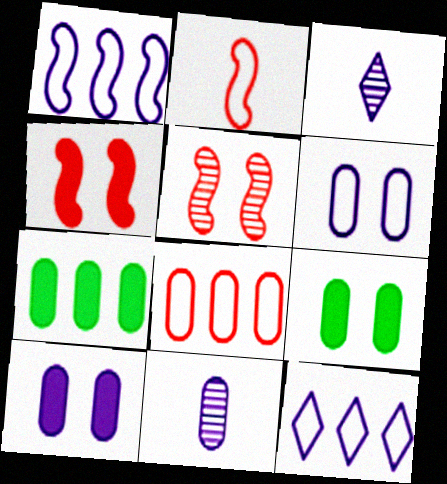[[1, 3, 10], 
[8, 9, 11]]